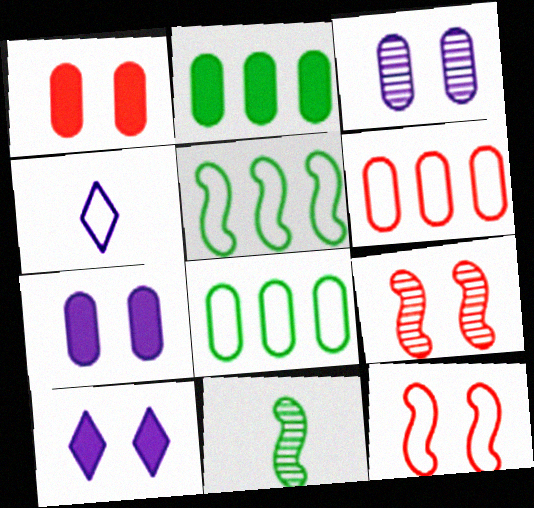[[2, 4, 9], 
[4, 8, 12], 
[6, 10, 11]]